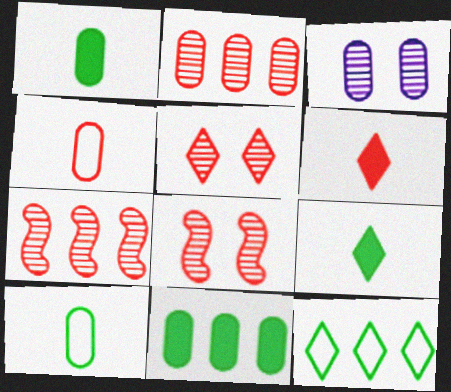[[3, 4, 11]]